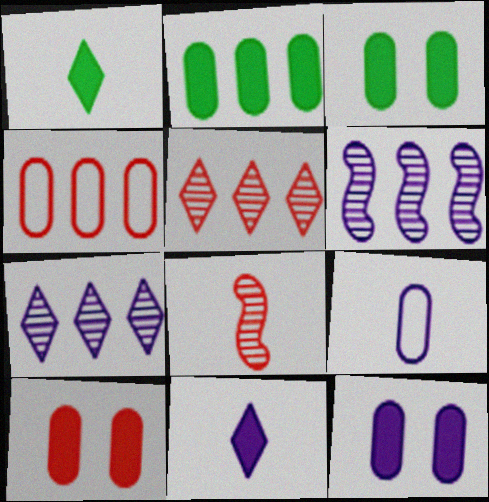[[1, 8, 9], 
[3, 10, 12]]